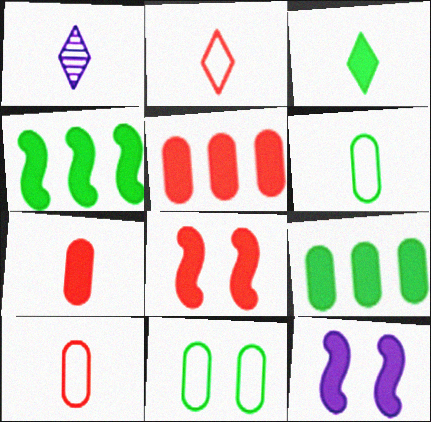[[1, 2, 3], 
[3, 5, 12]]